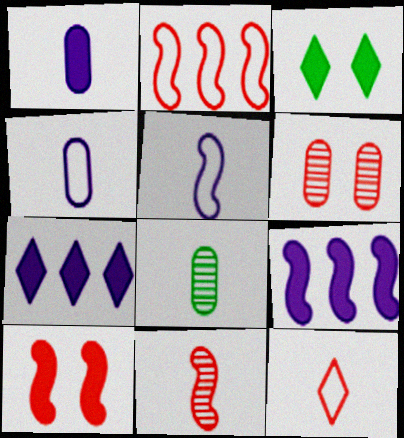[[2, 10, 11]]